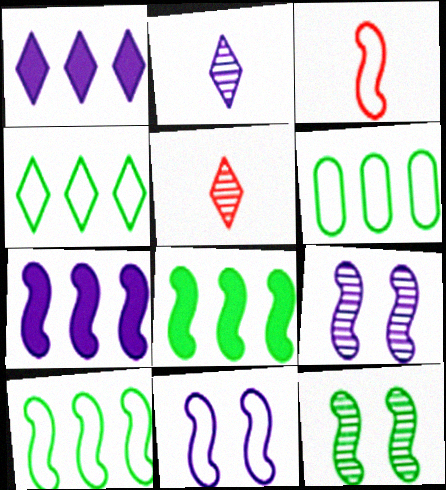[[3, 7, 12], 
[3, 8, 9], 
[3, 10, 11], 
[4, 6, 10]]